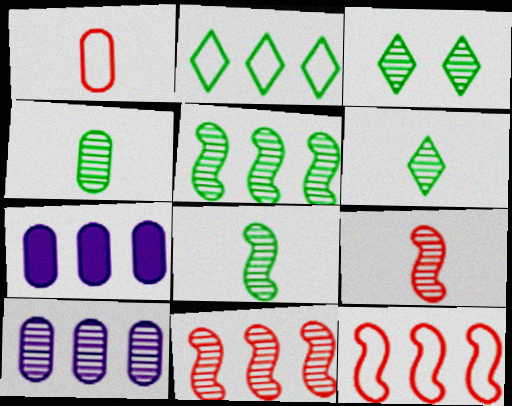[[2, 7, 11], 
[3, 4, 5], 
[3, 9, 10], 
[4, 6, 8]]